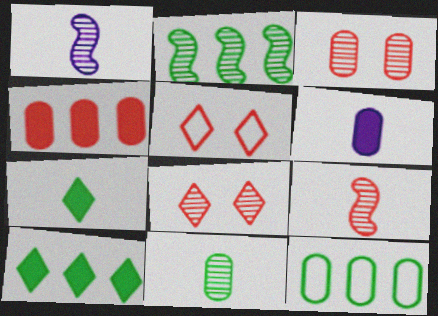[[2, 5, 6], 
[2, 10, 12], 
[3, 6, 12], 
[4, 5, 9]]